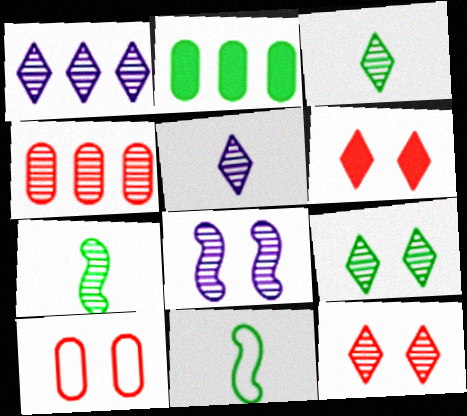[[1, 3, 12], 
[2, 9, 11], 
[3, 4, 8]]